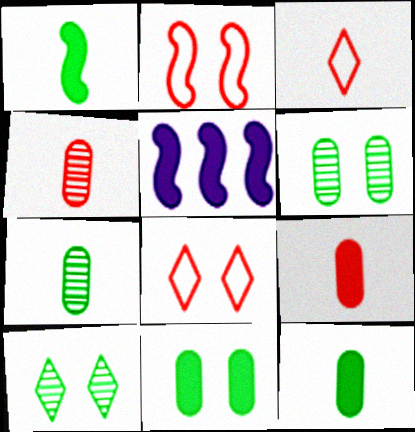[[3, 5, 6], 
[5, 7, 8]]